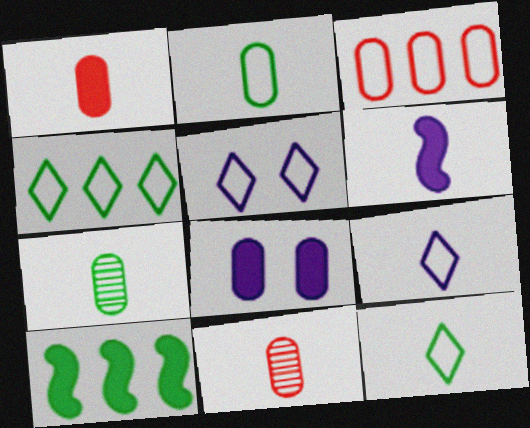[[3, 7, 8], 
[5, 10, 11], 
[6, 11, 12]]